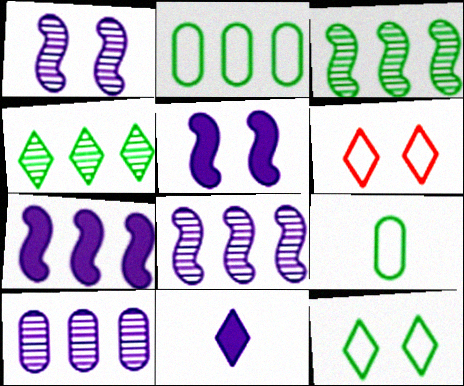[[4, 6, 11]]